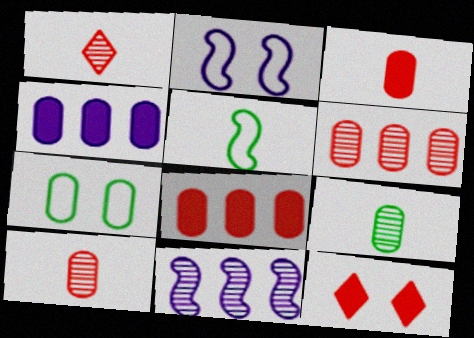[[4, 7, 10]]